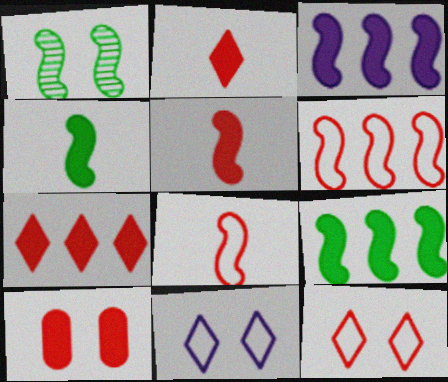[[1, 3, 8], 
[1, 10, 11], 
[5, 7, 10]]